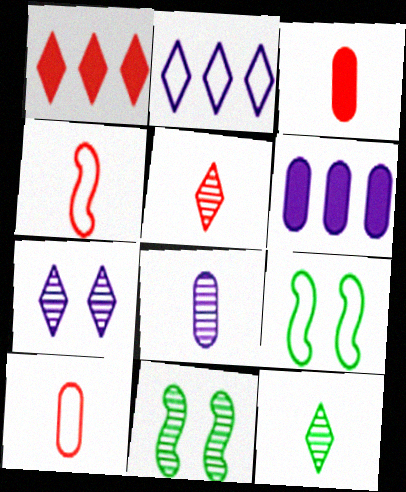[[1, 8, 9], 
[2, 3, 11], 
[2, 9, 10], 
[3, 4, 5], 
[5, 6, 9]]